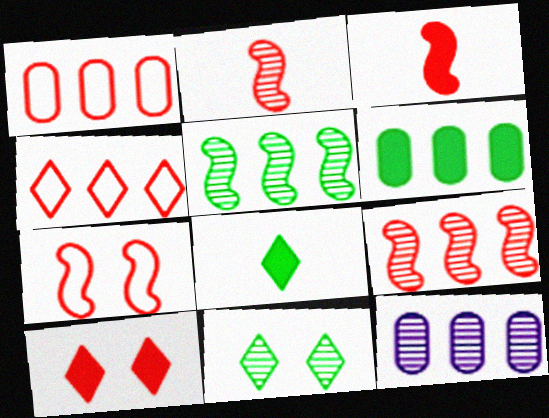[[1, 2, 10], 
[1, 6, 12], 
[2, 11, 12], 
[3, 7, 9], 
[7, 8, 12]]